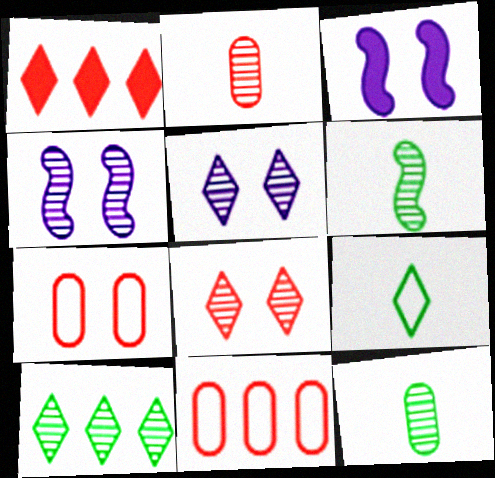[[1, 5, 9], 
[2, 4, 10]]